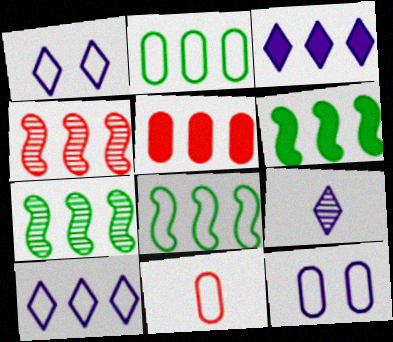[[1, 3, 9], 
[1, 8, 11], 
[2, 3, 4], 
[2, 11, 12], 
[3, 5, 6], 
[5, 7, 10], 
[6, 7, 8]]